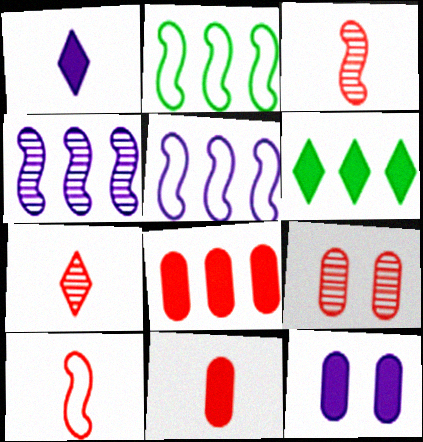[[1, 2, 9], 
[2, 7, 12], 
[7, 10, 11]]